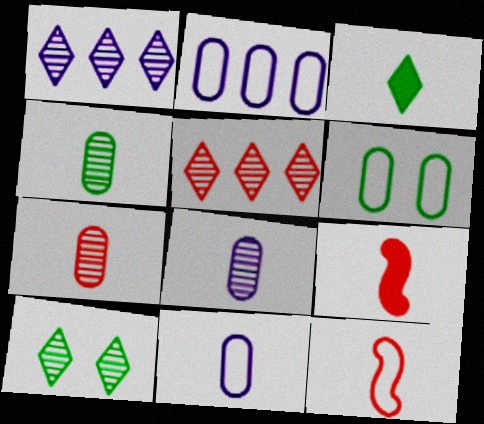[[1, 6, 9], 
[2, 9, 10], 
[3, 8, 12], 
[4, 7, 8]]